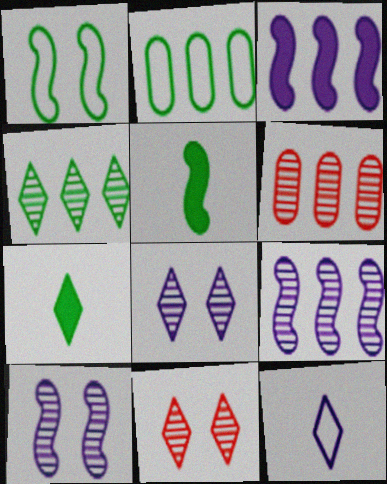[[4, 6, 9]]